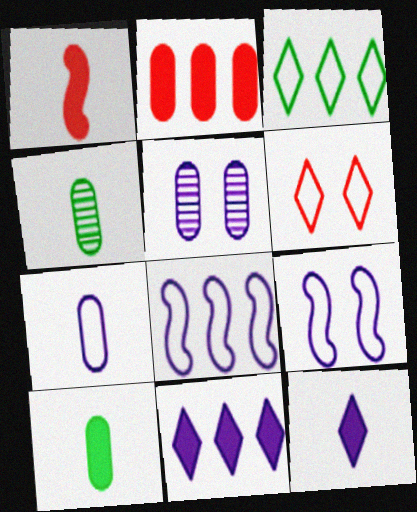[[1, 3, 5], 
[1, 10, 12], 
[5, 8, 12]]